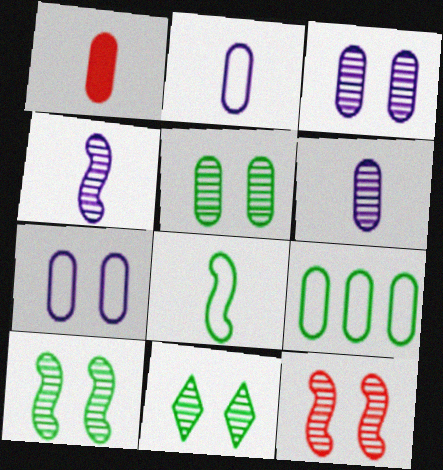[[1, 3, 9], 
[3, 11, 12], 
[5, 10, 11]]